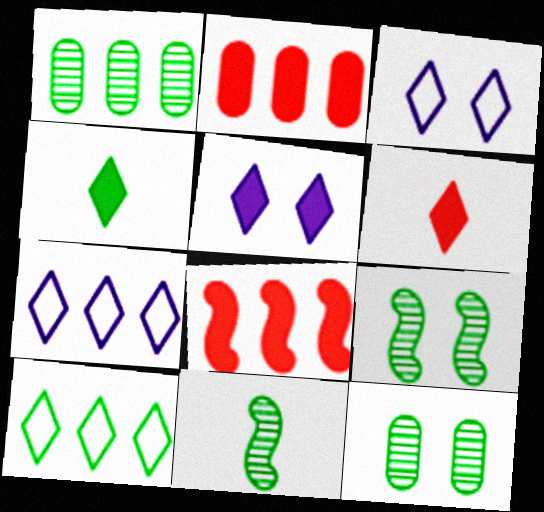[[1, 7, 8], 
[2, 3, 11]]